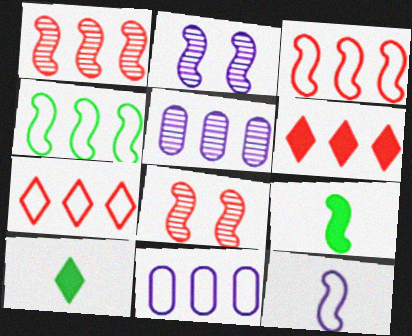[[2, 3, 9], 
[4, 5, 6], 
[4, 7, 11], 
[8, 10, 11]]